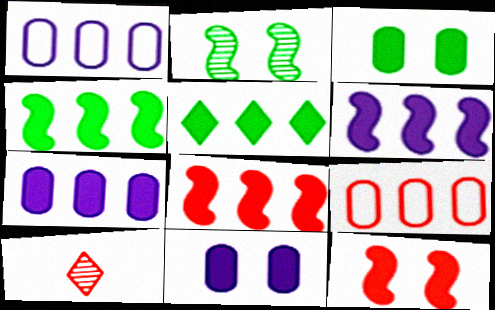[[4, 6, 8], 
[5, 7, 8], 
[9, 10, 12]]